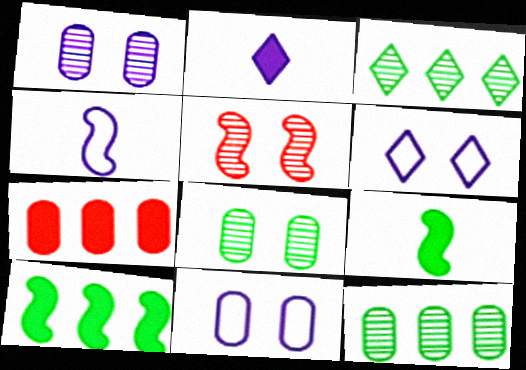[[4, 5, 10]]